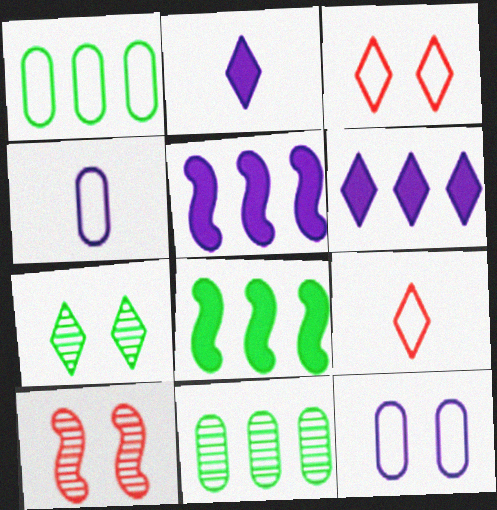[[1, 2, 10], 
[6, 7, 9]]